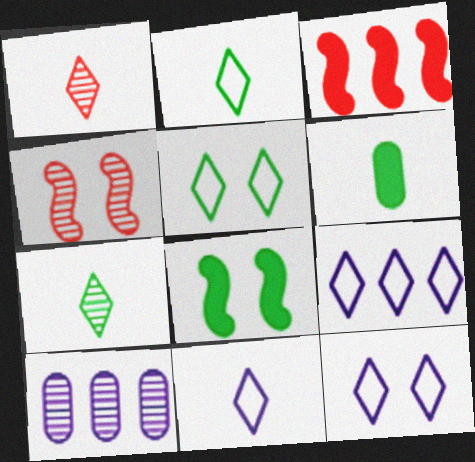[[4, 6, 9], 
[4, 7, 10], 
[9, 11, 12]]